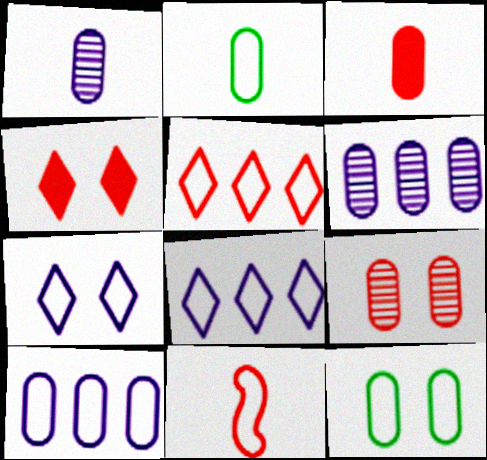[[1, 2, 3], 
[3, 6, 12], 
[8, 11, 12]]